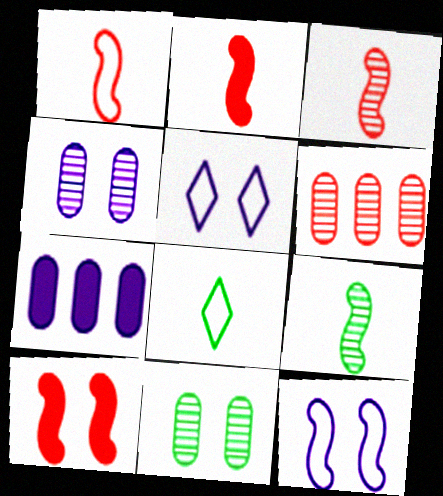[[1, 2, 3], 
[5, 10, 11]]